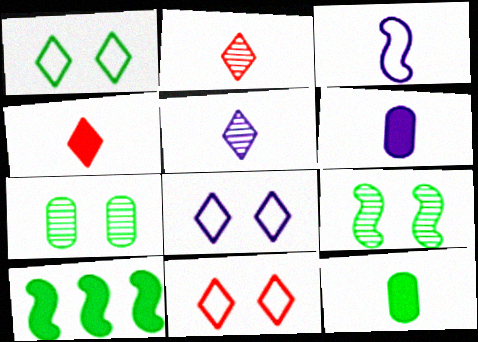[[1, 8, 11], 
[2, 3, 12], 
[3, 5, 6]]